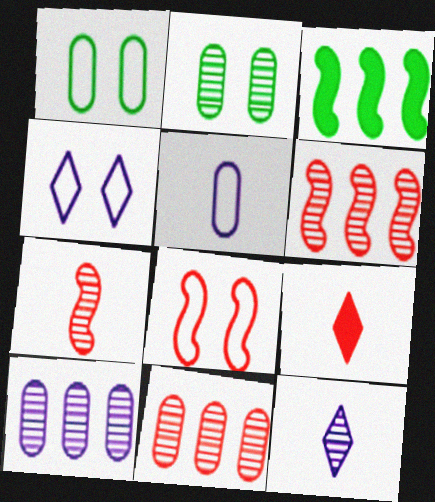[[1, 4, 8], 
[2, 6, 12], 
[8, 9, 11]]